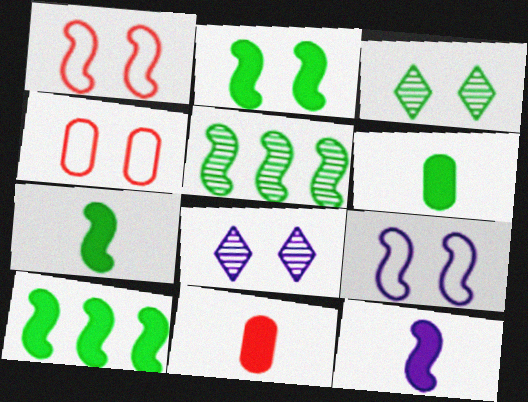[[1, 5, 12], 
[2, 4, 8], 
[2, 7, 10]]